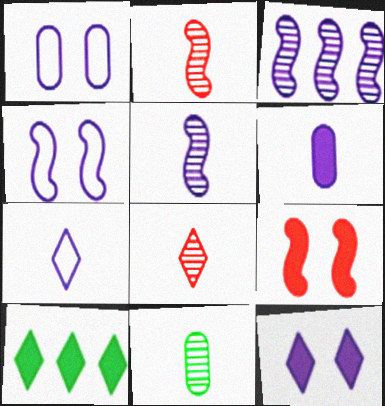[[1, 2, 10], 
[5, 6, 7], 
[5, 8, 11], 
[6, 9, 10]]